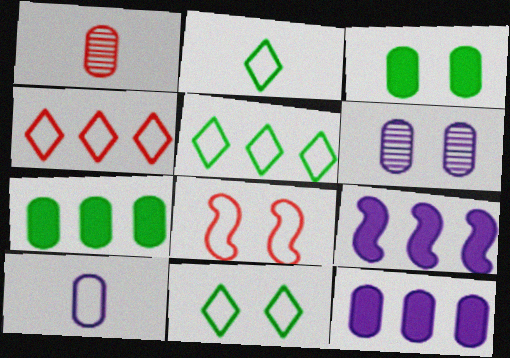[[1, 9, 11], 
[2, 5, 11], 
[5, 8, 10], 
[6, 10, 12]]